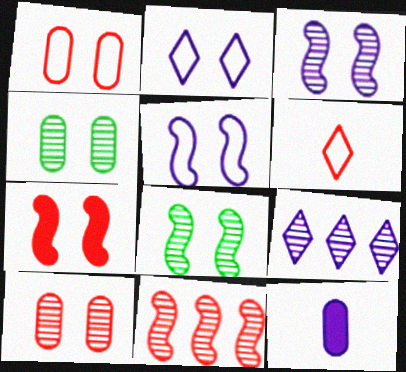[[2, 4, 7], 
[5, 7, 8], 
[5, 9, 12]]